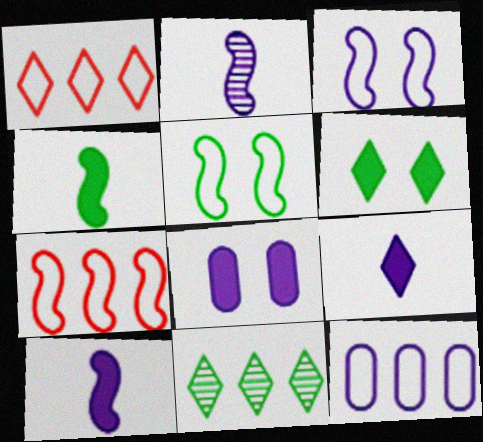[]